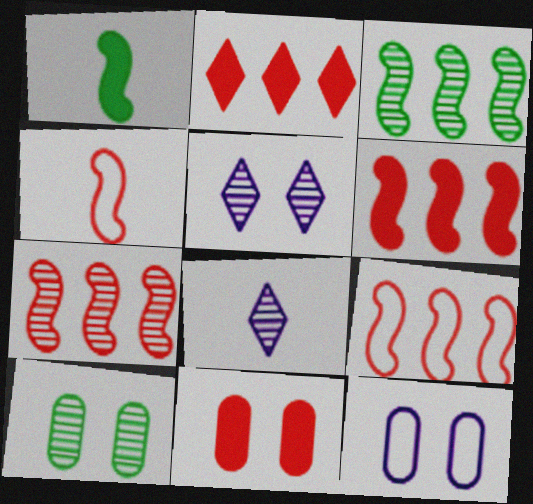[[6, 7, 9], 
[7, 8, 10], 
[10, 11, 12]]